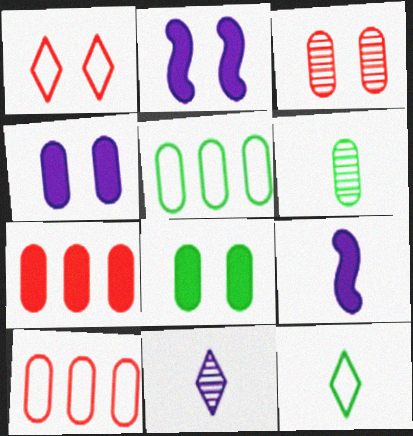[[4, 6, 10], 
[5, 6, 8]]